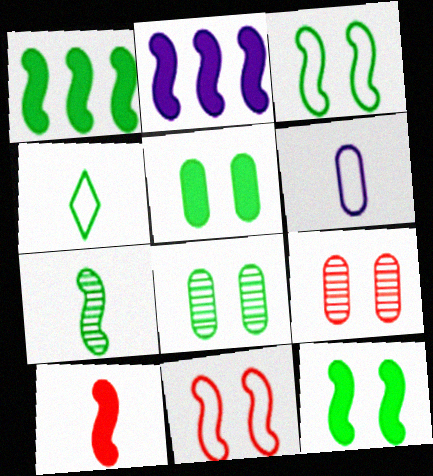[[1, 3, 7], 
[1, 4, 8], 
[2, 4, 9], 
[2, 7, 11], 
[2, 10, 12]]